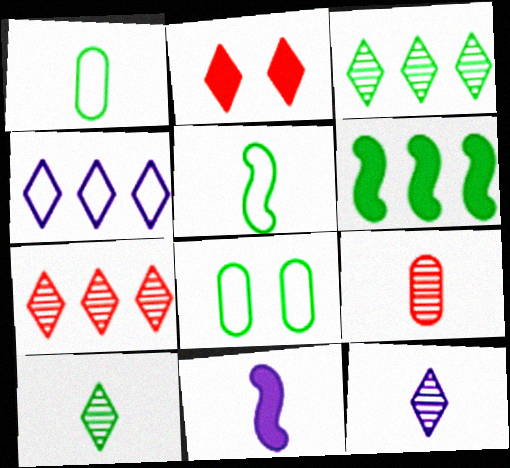[[2, 4, 10], 
[6, 8, 10], 
[7, 8, 11]]